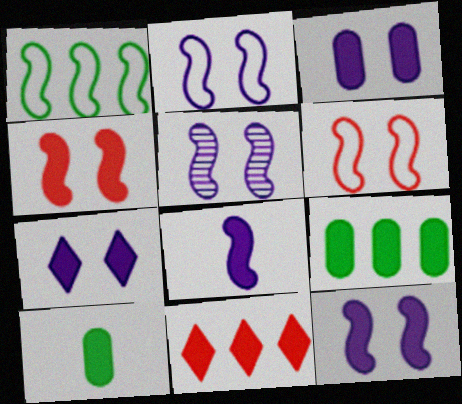[[2, 5, 12], 
[3, 7, 12], 
[10, 11, 12]]